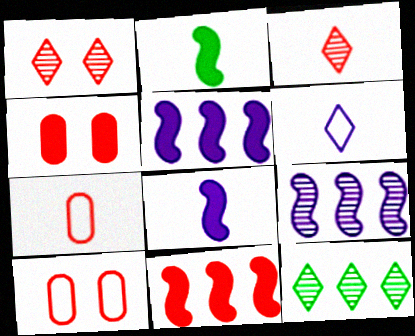[[1, 7, 11], 
[3, 10, 11], 
[8, 10, 12]]